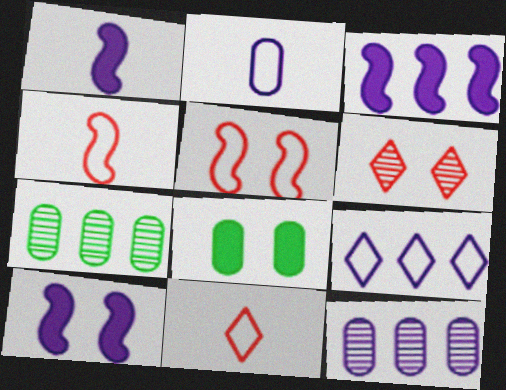[[1, 3, 10], 
[3, 9, 12], 
[7, 10, 11]]